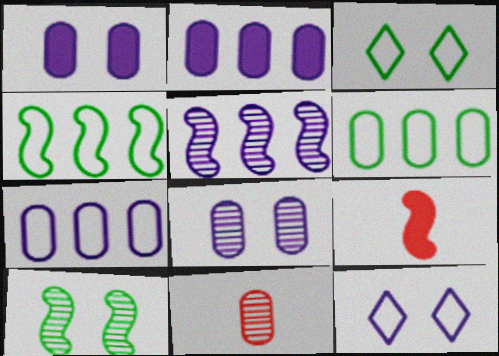[[1, 6, 11]]